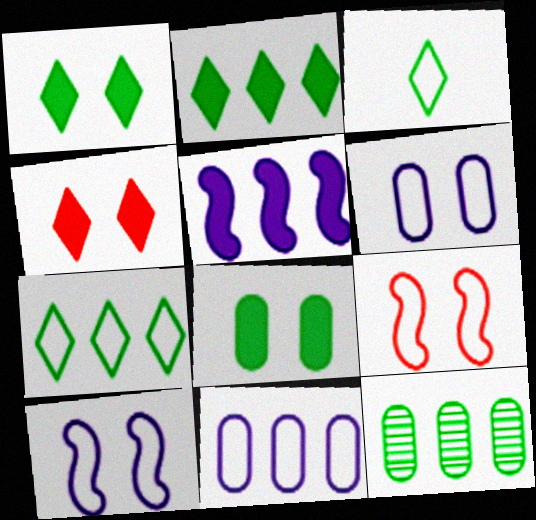[[3, 9, 11]]